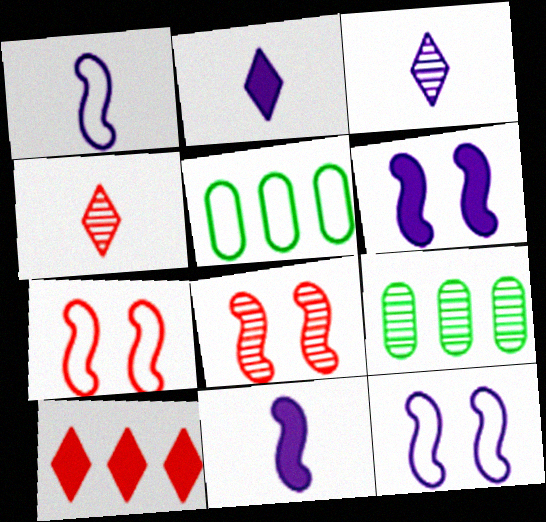[[2, 5, 8], 
[2, 7, 9], 
[3, 8, 9], 
[4, 5, 6]]